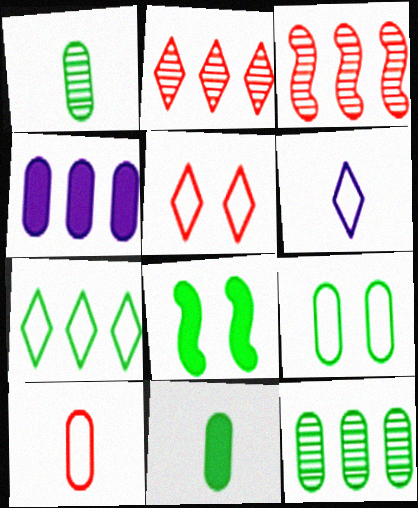[[1, 7, 8], 
[3, 4, 7], 
[5, 6, 7], 
[9, 11, 12]]